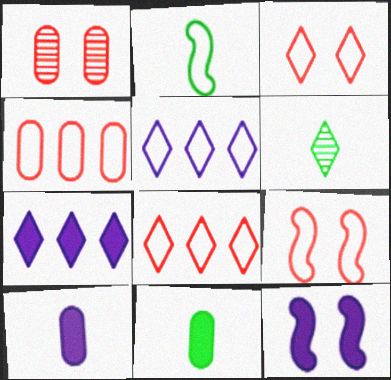[[1, 2, 7], 
[2, 6, 11], 
[3, 6, 7], 
[4, 6, 12], 
[7, 10, 12]]